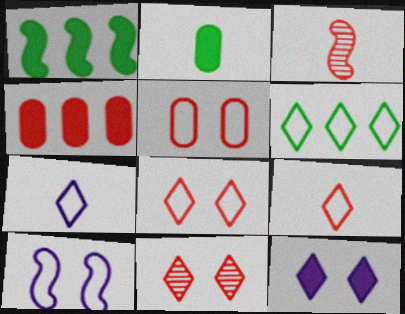[[1, 3, 10], 
[2, 3, 7], 
[3, 4, 8], 
[6, 7, 8]]